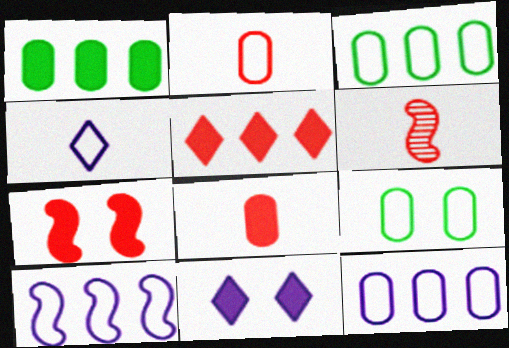[[2, 9, 12], 
[3, 6, 11], 
[5, 7, 8]]